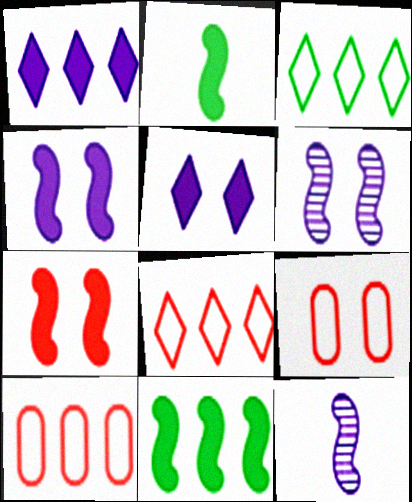[]